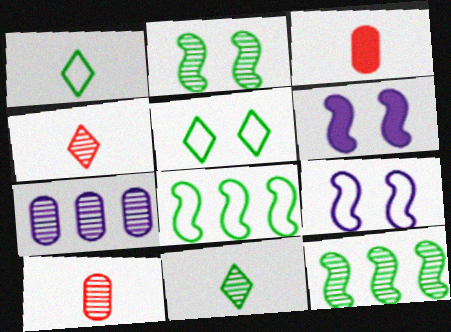[[2, 4, 7]]